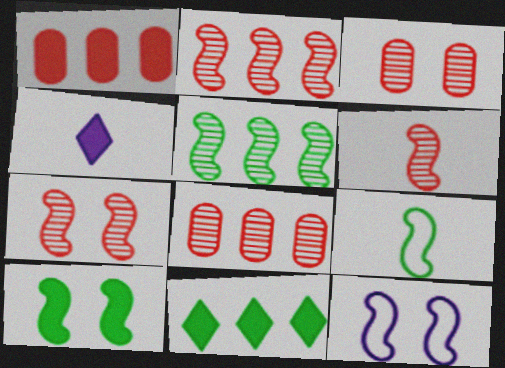[[1, 4, 10], 
[2, 6, 7], 
[5, 9, 10], 
[7, 10, 12]]